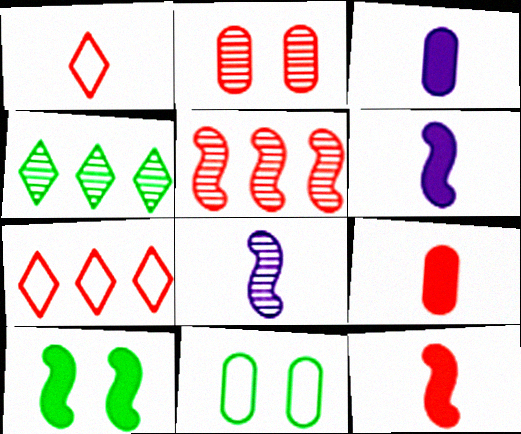[[2, 4, 8], 
[2, 7, 12]]